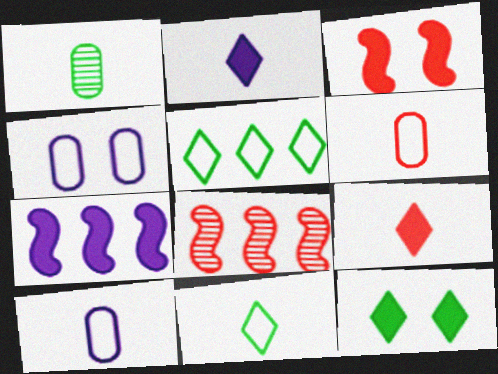[[8, 10, 12]]